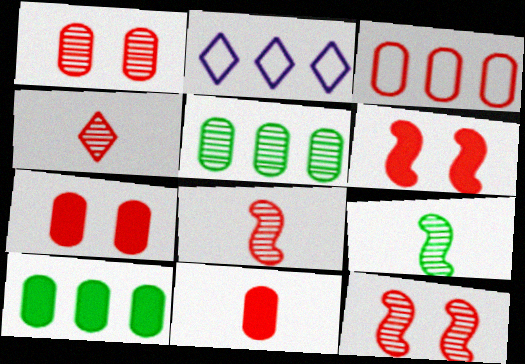[[1, 3, 11], 
[2, 7, 9], 
[3, 4, 6]]